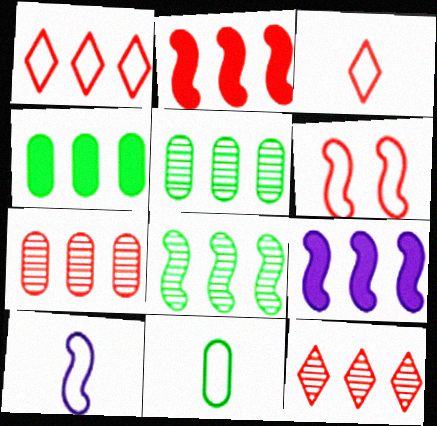[[1, 2, 7], 
[1, 5, 9], 
[3, 10, 11]]